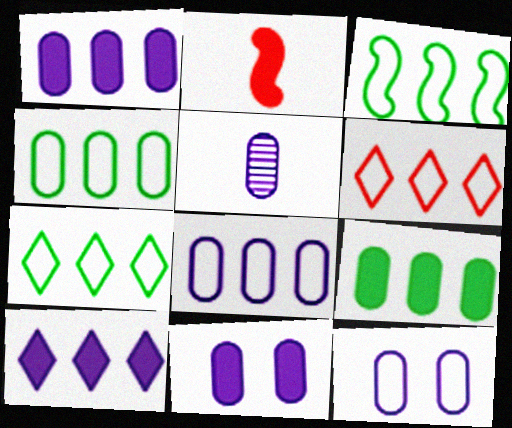[[1, 5, 12], 
[3, 4, 7], 
[3, 6, 8], 
[5, 8, 11]]